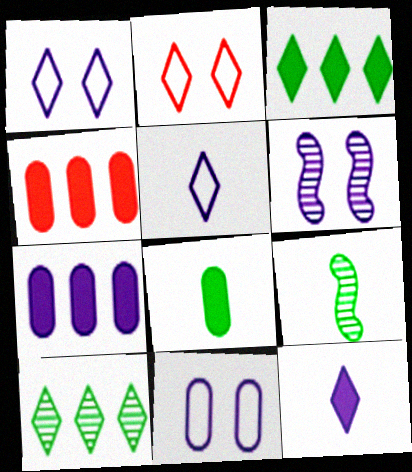[[1, 4, 9], 
[2, 7, 9], 
[2, 10, 12], 
[5, 6, 7]]